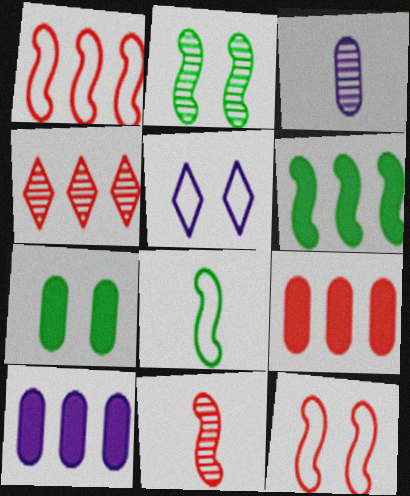[[1, 4, 9], 
[2, 3, 4], 
[2, 6, 8]]